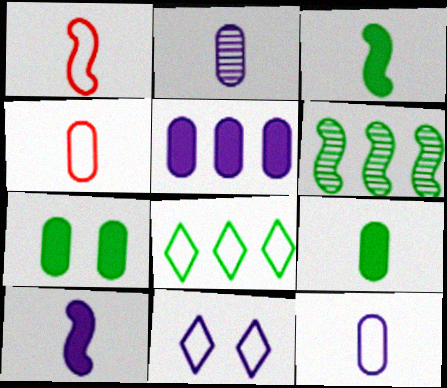[[2, 4, 9]]